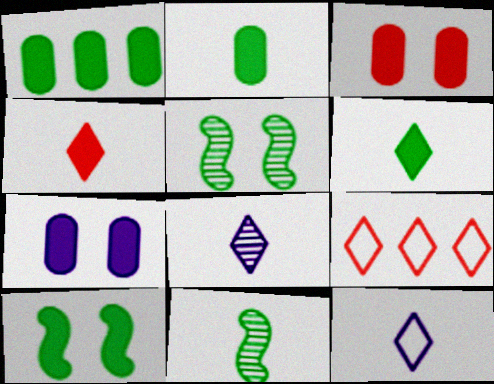[[1, 6, 10], 
[7, 9, 11]]